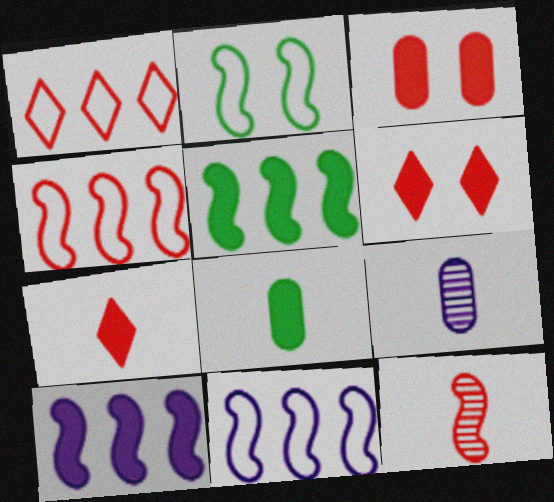[[1, 3, 12], 
[2, 10, 12], 
[6, 8, 10]]